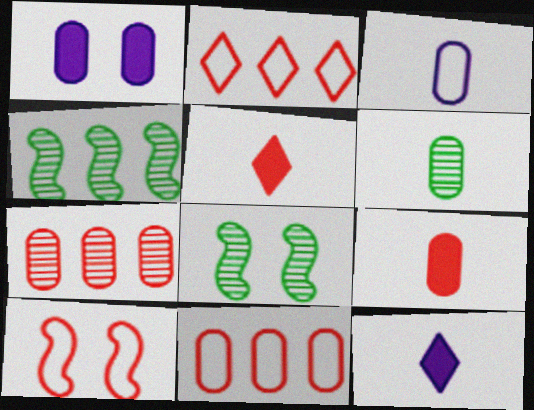[[1, 6, 11], 
[3, 6, 9], 
[5, 7, 10], 
[8, 11, 12]]